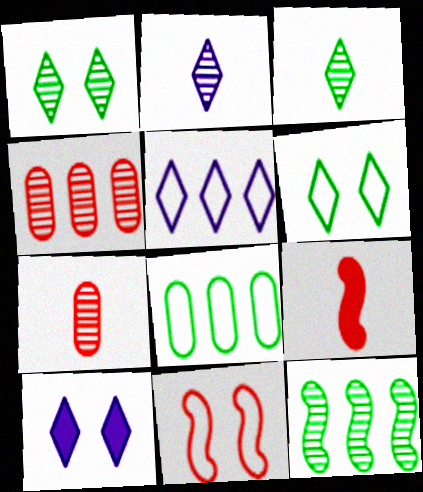[[2, 5, 10]]